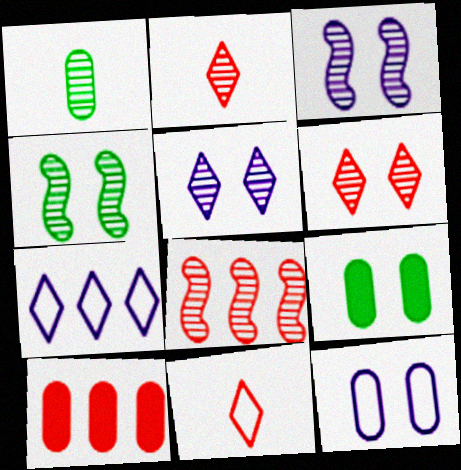[[1, 5, 8], 
[1, 10, 12]]